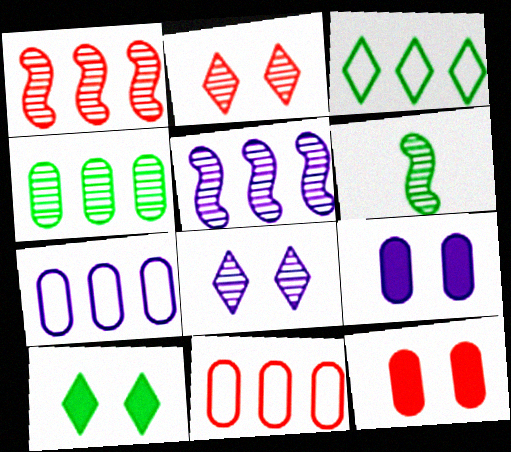[]